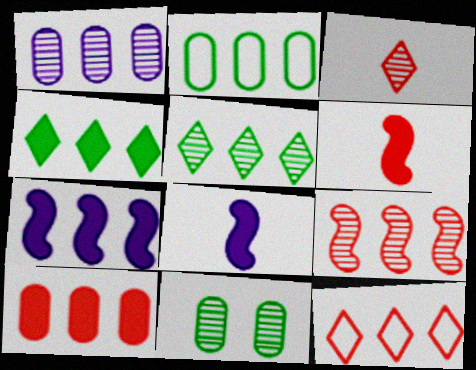[[1, 2, 10], 
[1, 5, 9], 
[4, 7, 10], 
[8, 11, 12], 
[9, 10, 12]]